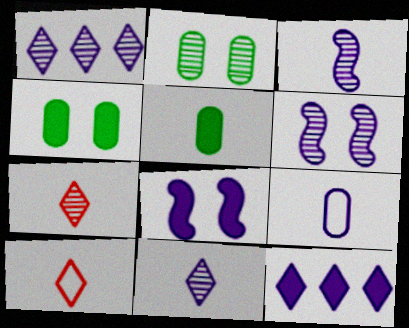[[1, 8, 9], 
[3, 5, 10], 
[6, 9, 12]]